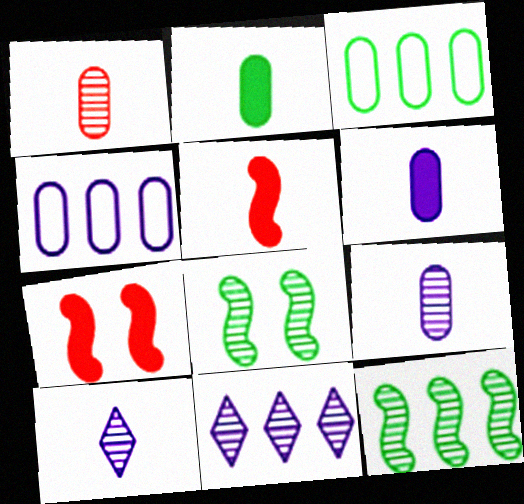[[1, 8, 11], 
[3, 7, 10]]